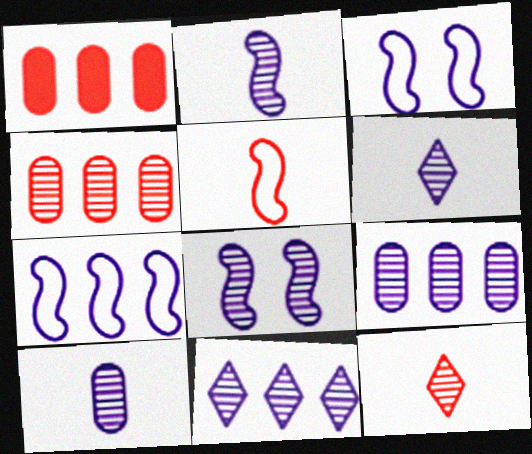[[2, 6, 10], 
[6, 8, 9], 
[8, 10, 11]]